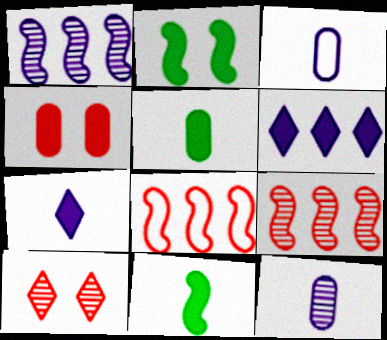[[4, 6, 11]]